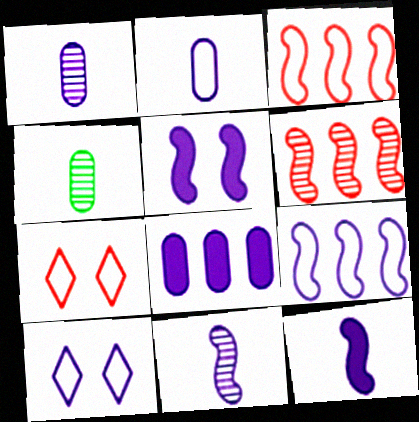[[2, 9, 10], 
[5, 9, 11], 
[8, 10, 11]]